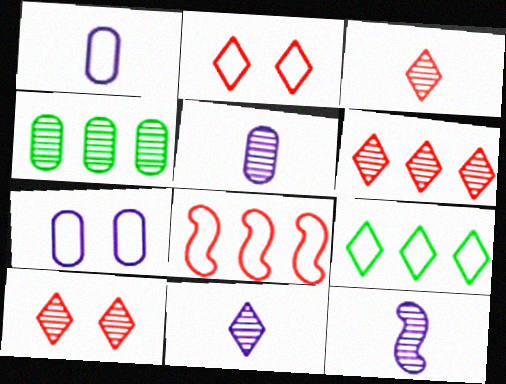[[3, 6, 10], 
[4, 10, 12], 
[5, 11, 12]]